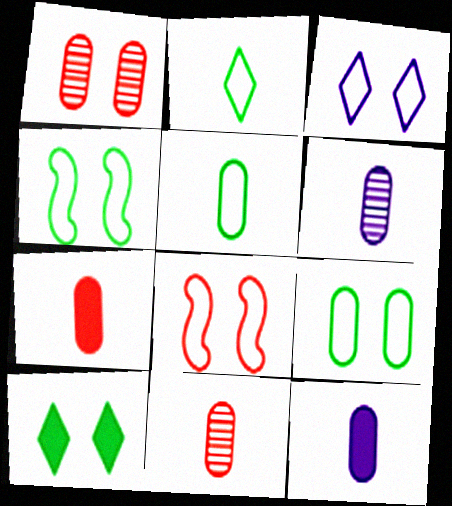[[3, 8, 9], 
[5, 6, 7], 
[5, 11, 12]]